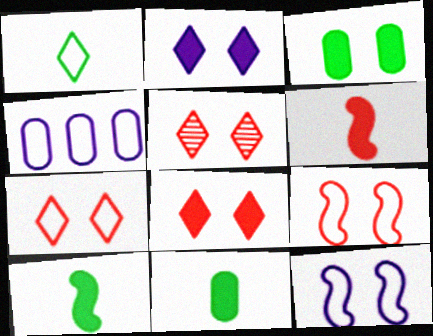[[1, 4, 9], 
[3, 5, 12], 
[4, 5, 10], 
[5, 7, 8]]